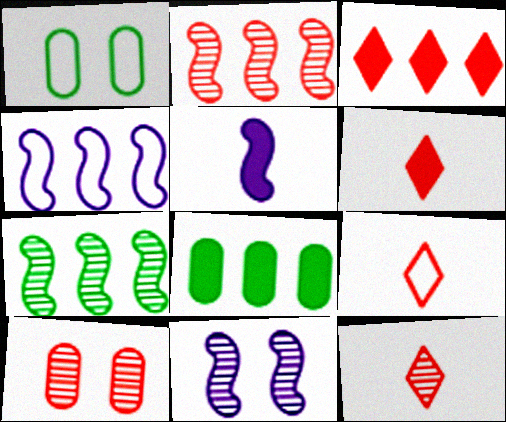[[1, 4, 9], 
[2, 10, 12], 
[4, 5, 11], 
[6, 9, 12], 
[8, 9, 11]]